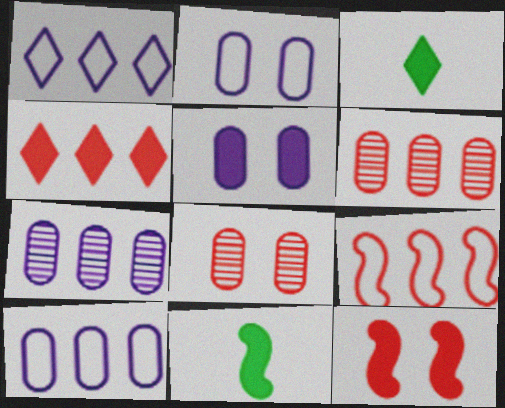[[1, 8, 11], 
[4, 5, 11], 
[4, 6, 9]]